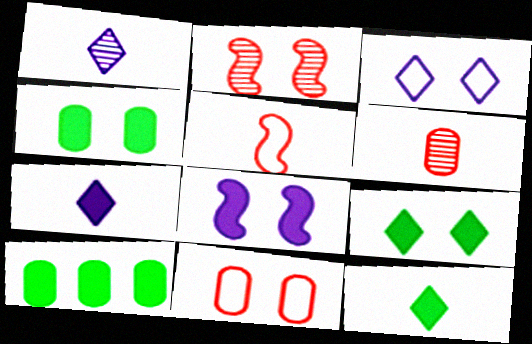[[2, 3, 4]]